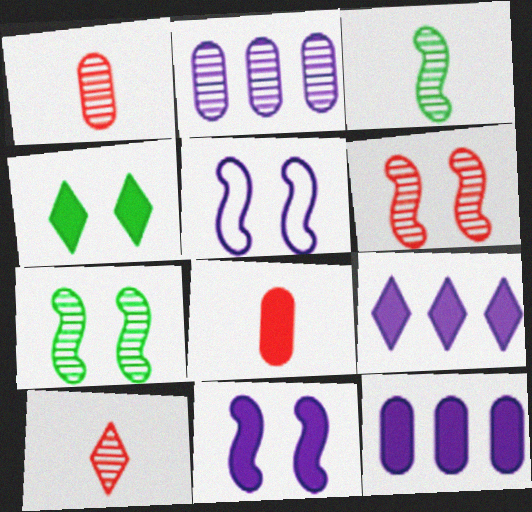[[2, 7, 10]]